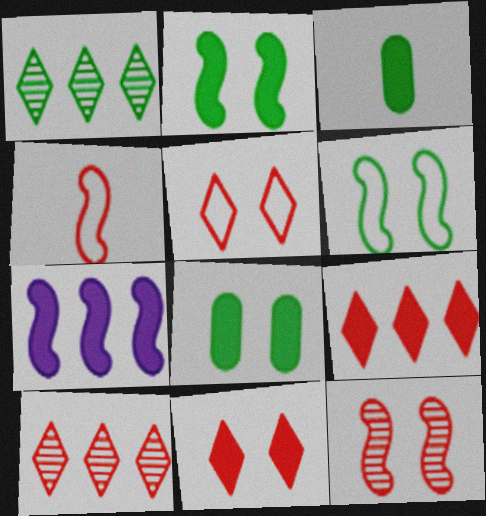[[1, 3, 6], 
[3, 7, 11]]